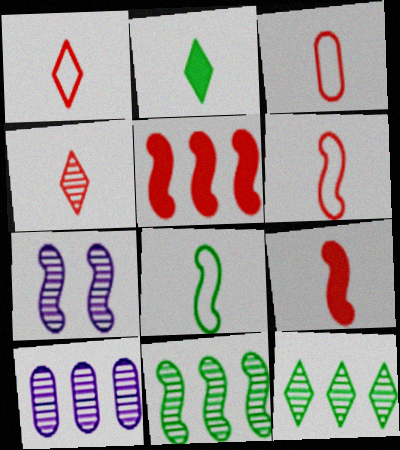[[1, 3, 6], 
[3, 4, 9], 
[5, 7, 8]]